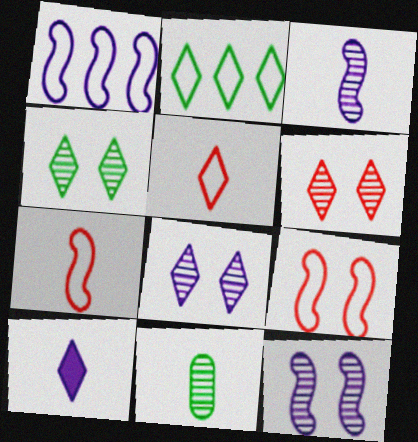[[2, 6, 10], 
[4, 6, 8], 
[7, 10, 11]]